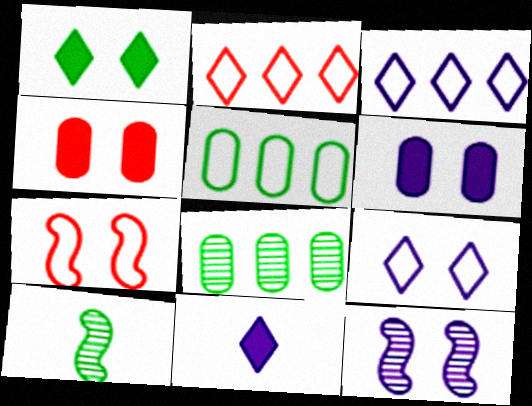[[1, 5, 10], 
[2, 6, 10], 
[3, 4, 10], 
[6, 9, 12], 
[7, 8, 11]]